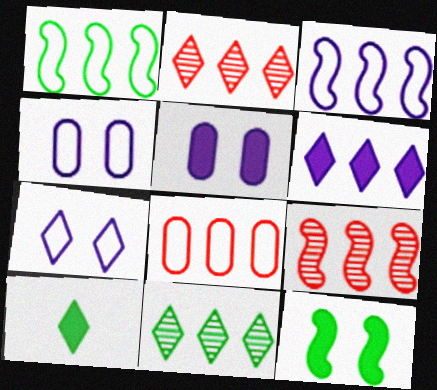[[2, 7, 10], 
[4, 9, 10]]